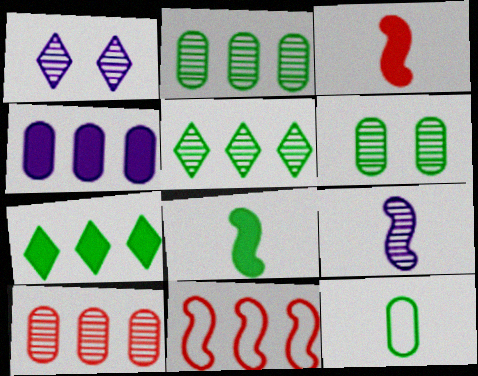[[4, 5, 11]]